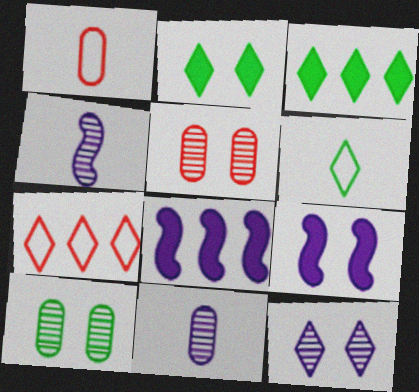[[5, 6, 8]]